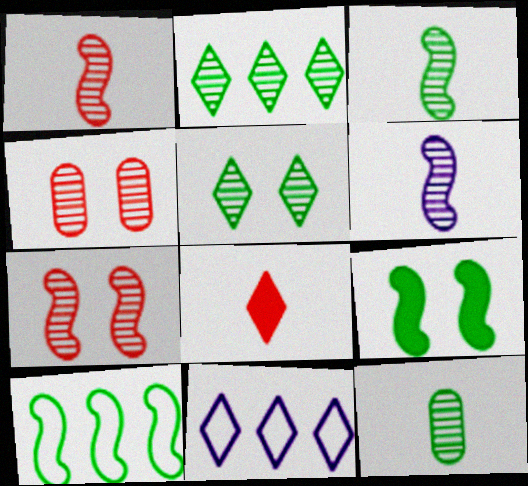[[1, 3, 6], 
[2, 4, 6], 
[3, 9, 10], 
[5, 8, 11]]